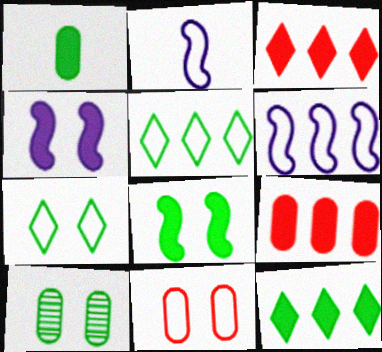[[1, 3, 4], 
[1, 8, 12], 
[2, 3, 10], 
[2, 5, 11], 
[7, 8, 10]]